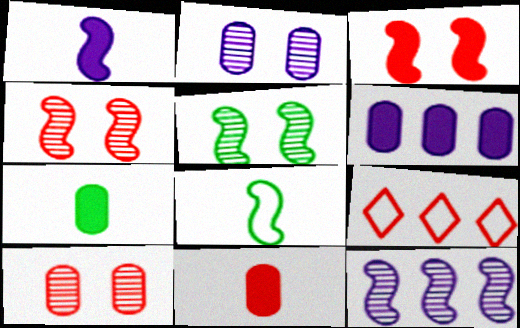[[3, 8, 12], 
[4, 9, 11]]